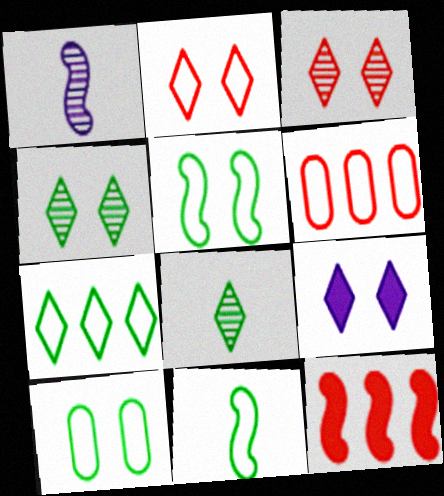[[1, 5, 12], 
[2, 4, 9], 
[7, 10, 11]]